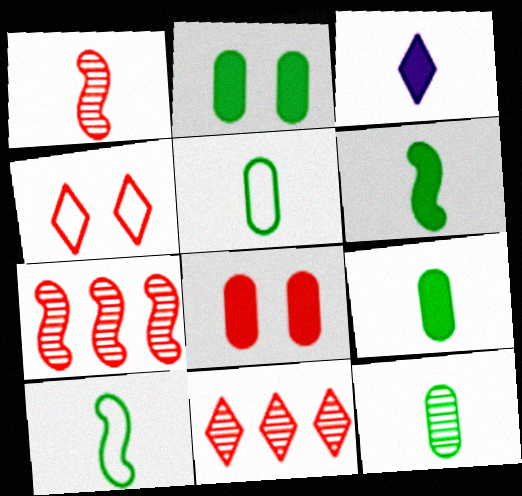[[1, 3, 5], 
[5, 9, 12]]